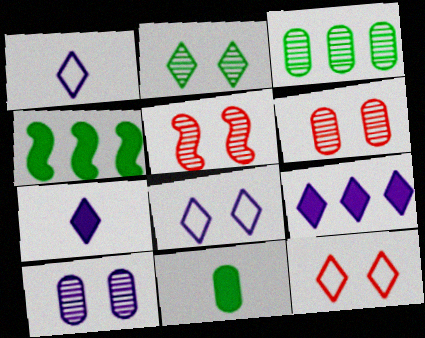[[1, 4, 6], 
[2, 5, 10]]